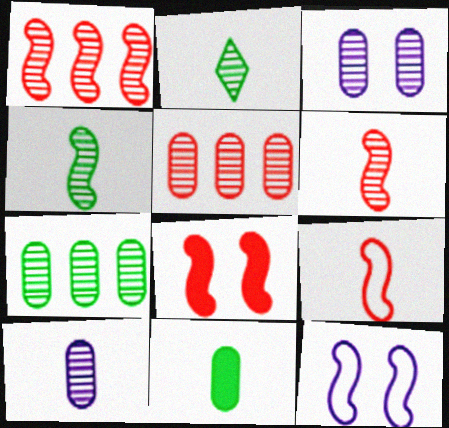[[1, 2, 3], 
[1, 8, 9], 
[2, 6, 10]]